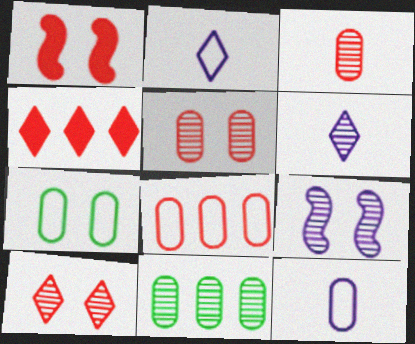[[1, 2, 11], 
[7, 8, 12]]